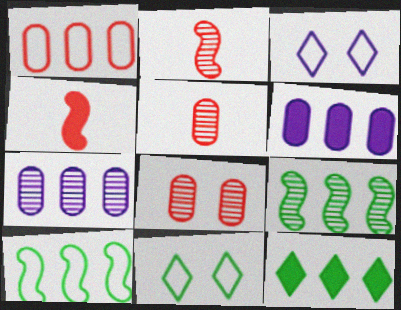[[2, 6, 11], 
[4, 7, 11]]